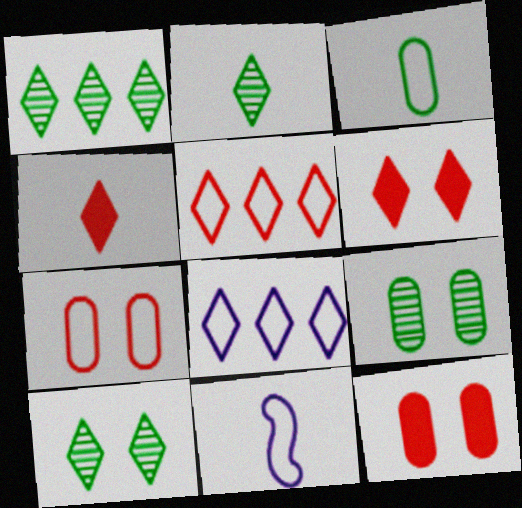[[1, 2, 10], 
[1, 11, 12], 
[2, 6, 8], 
[4, 8, 10]]